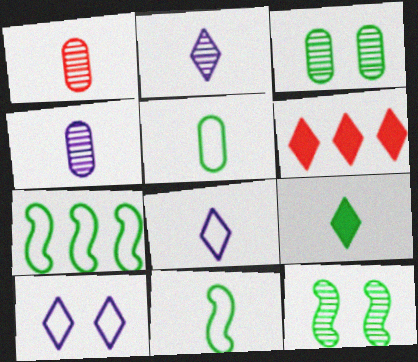[[3, 7, 9]]